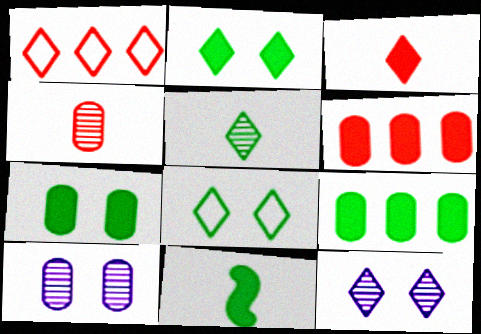[[1, 10, 11], 
[2, 9, 11]]